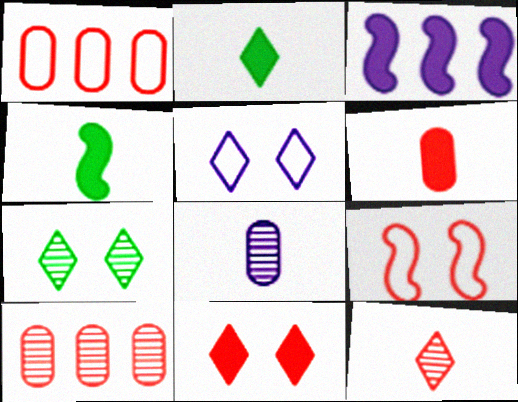[[3, 5, 8], 
[4, 5, 10], 
[5, 7, 11]]